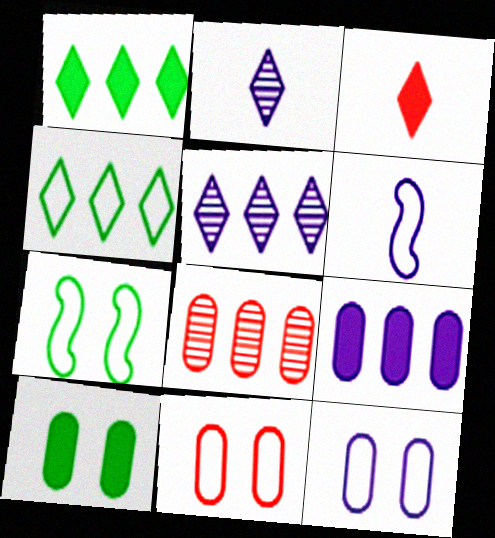[[4, 6, 11]]